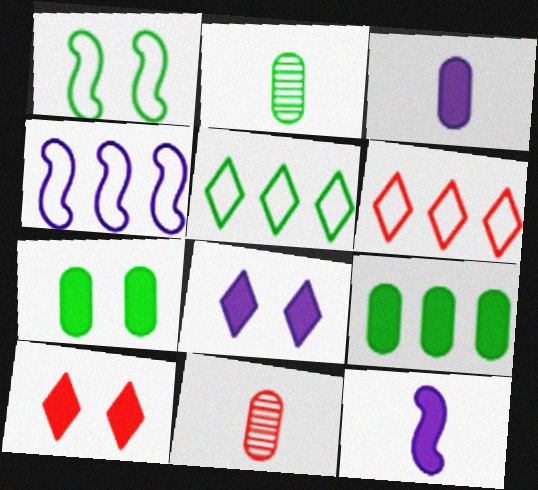[[2, 4, 10], 
[9, 10, 12]]